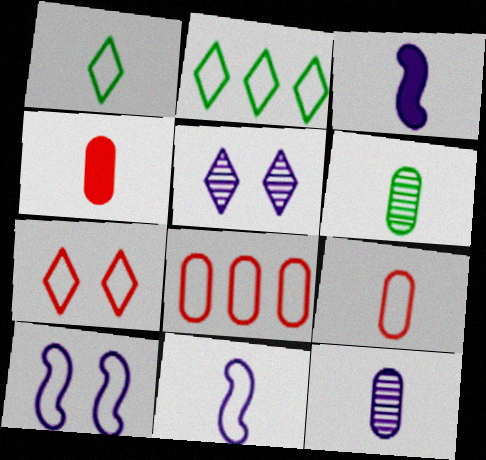[[1, 8, 10], 
[1, 9, 11], 
[2, 9, 10]]